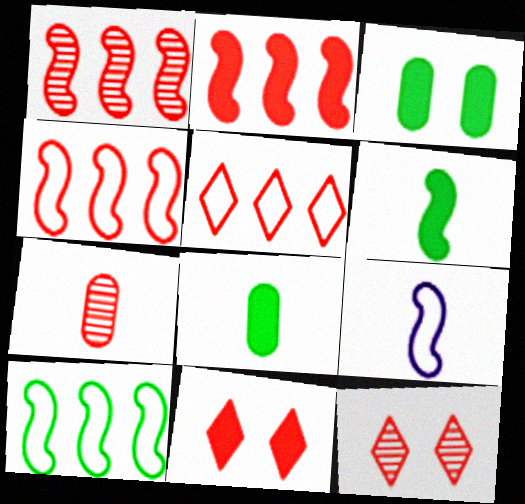[[1, 2, 4], 
[1, 7, 12], 
[4, 7, 11]]